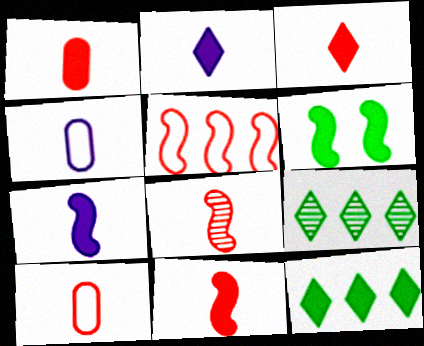[[1, 3, 11], 
[3, 8, 10]]